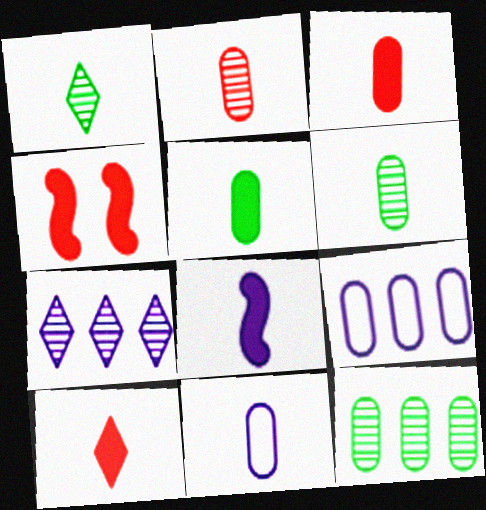[[1, 4, 9], 
[2, 5, 11], 
[3, 6, 11], 
[5, 8, 10]]